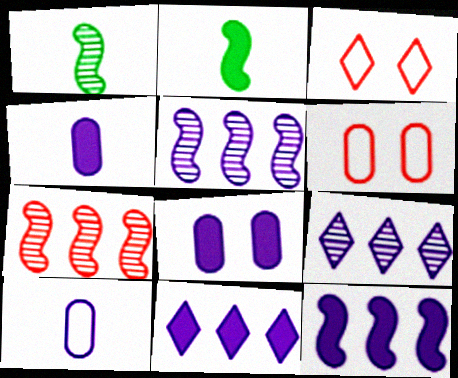[[1, 6, 11], 
[2, 6, 9]]